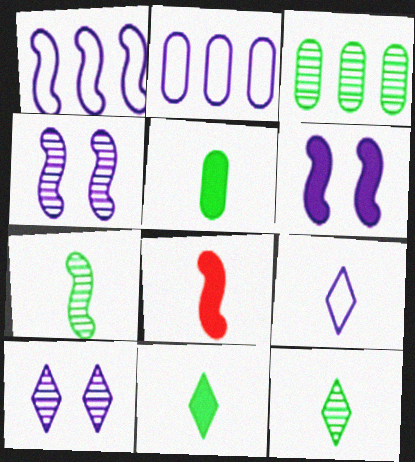[]